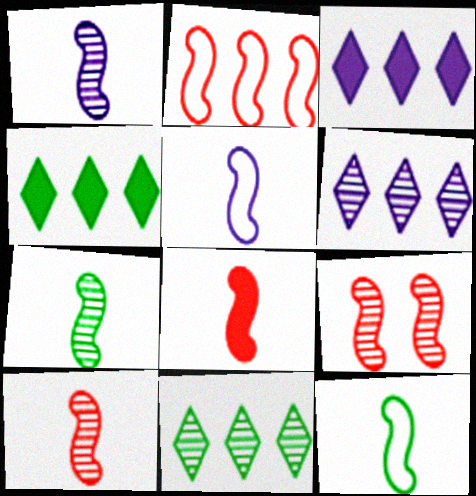[[1, 7, 10], 
[1, 8, 12], 
[2, 8, 9], 
[5, 7, 8]]